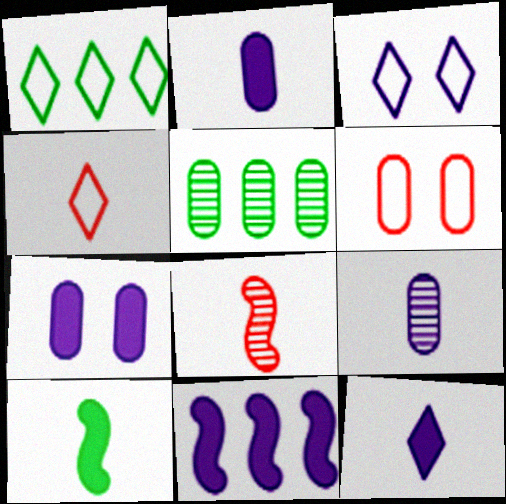[[1, 3, 4], 
[1, 7, 8], 
[2, 5, 6], 
[3, 9, 11], 
[4, 9, 10], 
[7, 11, 12]]